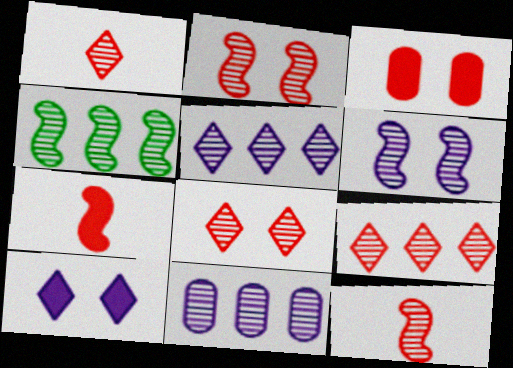[[1, 8, 9], 
[4, 6, 12], 
[4, 9, 11]]